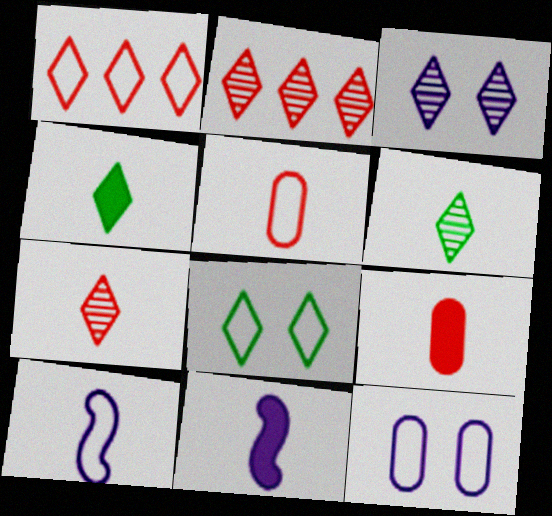[[1, 3, 4], 
[2, 3, 6], 
[4, 9, 11], 
[5, 6, 11], 
[6, 9, 10]]